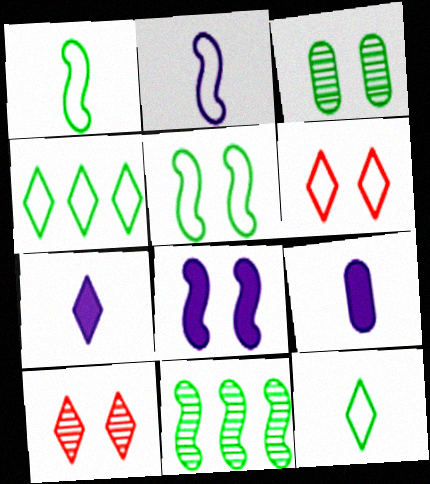[[3, 6, 8], 
[4, 7, 10], 
[6, 9, 11]]